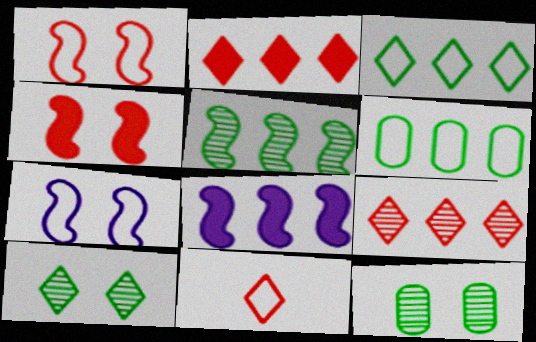[[6, 7, 11], 
[6, 8, 9], 
[8, 11, 12]]